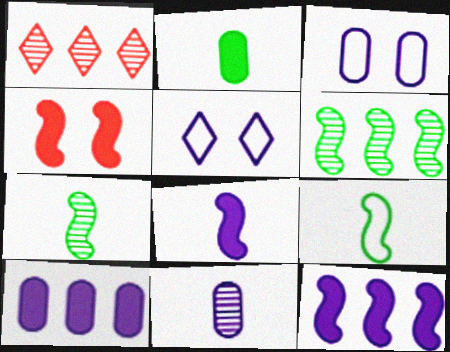[[3, 10, 11], 
[5, 11, 12]]